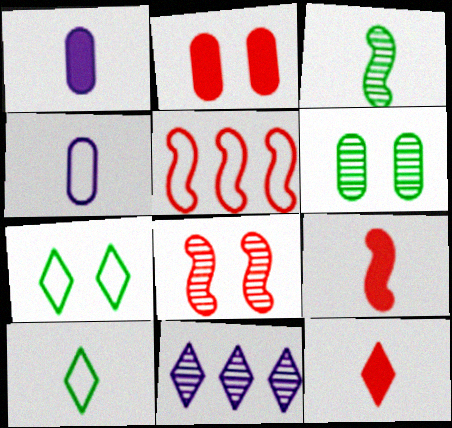[[3, 4, 12], 
[4, 5, 7], 
[5, 8, 9], 
[7, 11, 12]]